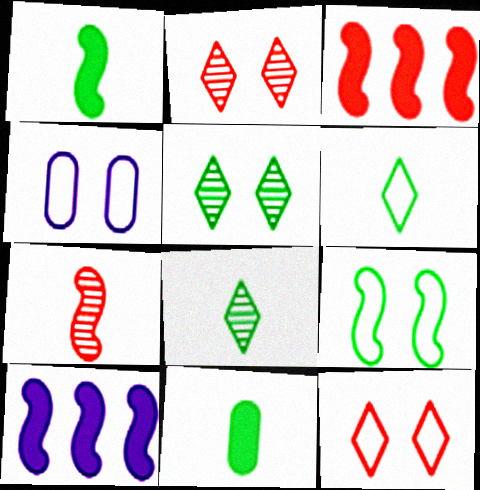[[3, 4, 8], 
[4, 9, 12], 
[7, 9, 10]]